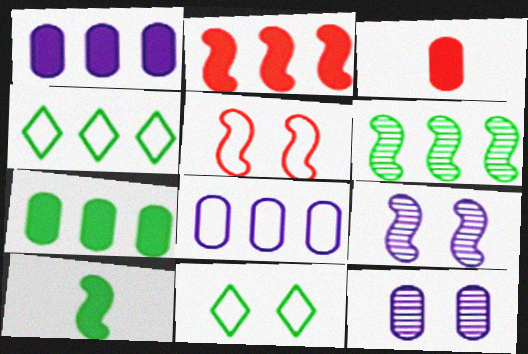[[3, 4, 9], 
[4, 6, 7]]